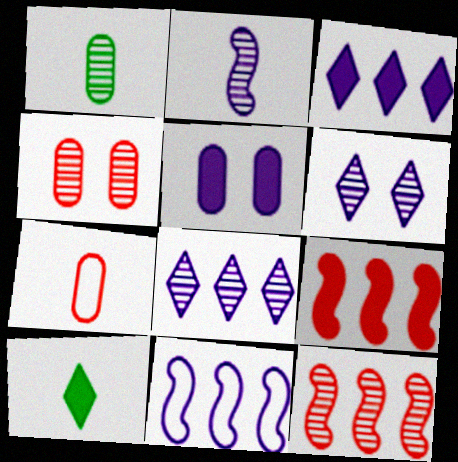[[1, 6, 12], 
[2, 7, 10], 
[4, 10, 11], 
[5, 9, 10]]